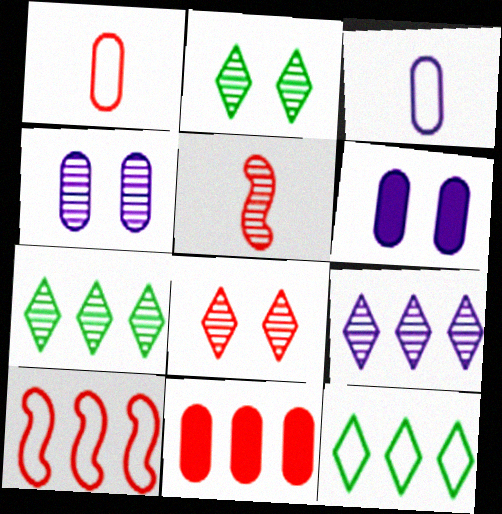[[4, 5, 7], 
[5, 6, 12]]